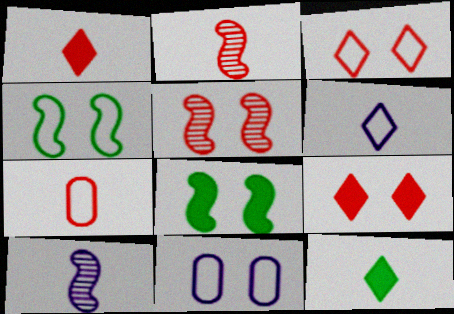[[1, 2, 7], 
[3, 4, 11], 
[7, 10, 12]]